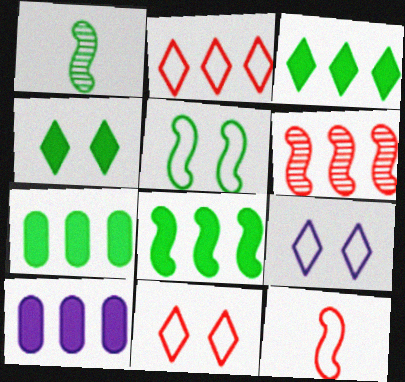[[1, 5, 8], 
[1, 10, 11], 
[3, 7, 8]]